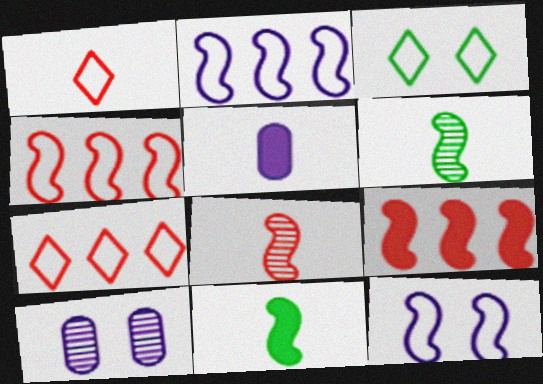[[1, 5, 6], 
[6, 9, 12], 
[7, 10, 11]]